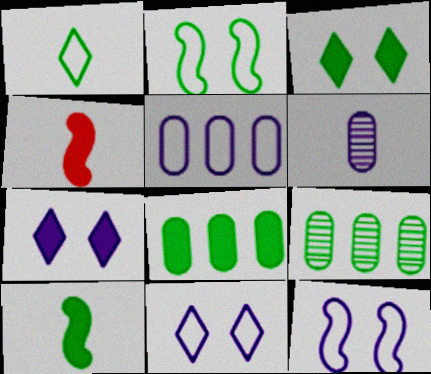[[1, 4, 6], 
[3, 8, 10], 
[4, 7, 8], 
[4, 9, 11]]